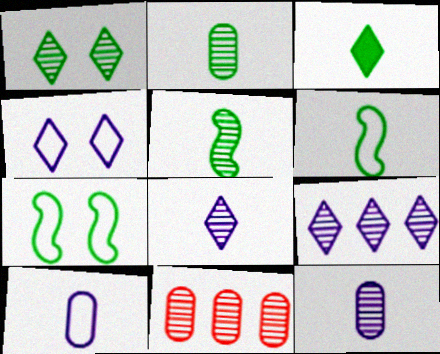[[2, 3, 6]]